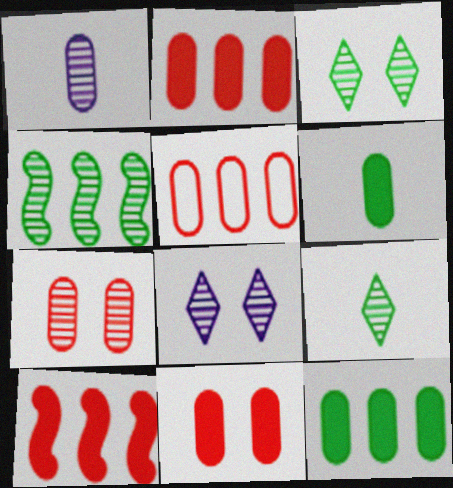[]